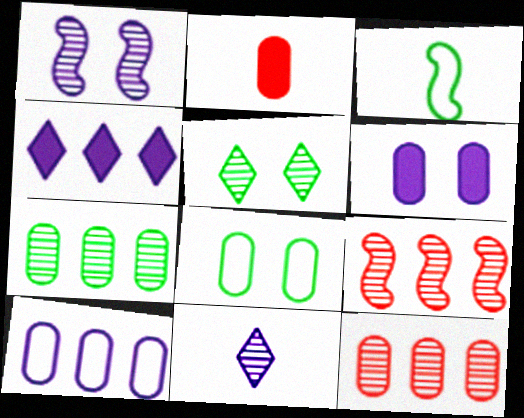[[2, 3, 11]]